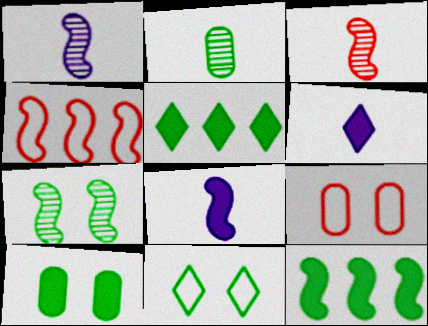[[1, 5, 9], 
[2, 11, 12], 
[4, 7, 8], 
[7, 10, 11]]